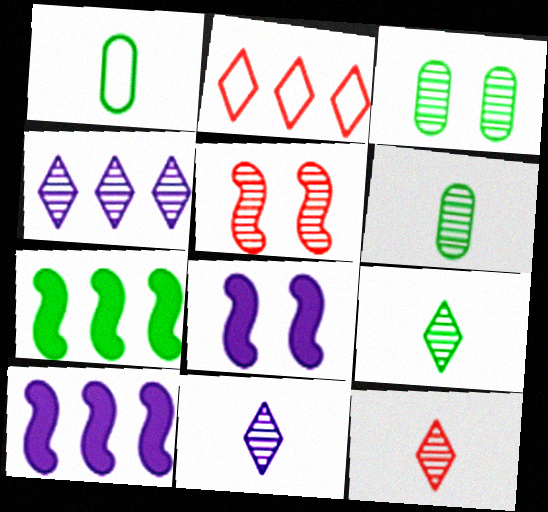[[2, 6, 8], 
[4, 5, 6], 
[9, 11, 12]]